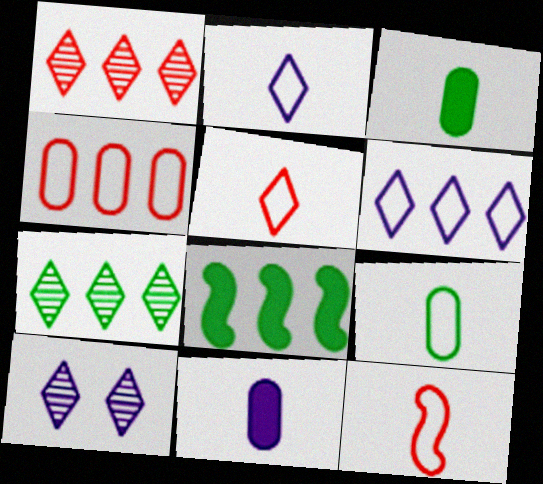[[2, 9, 12]]